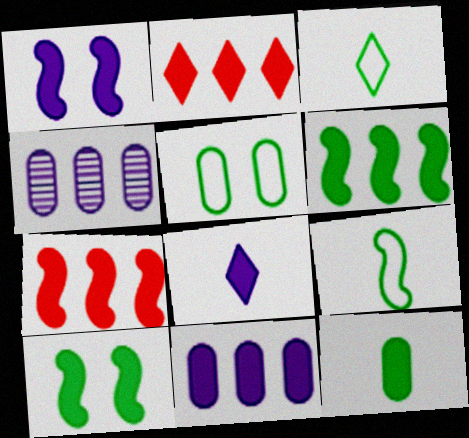[[1, 2, 12], 
[1, 8, 11], 
[2, 6, 11]]